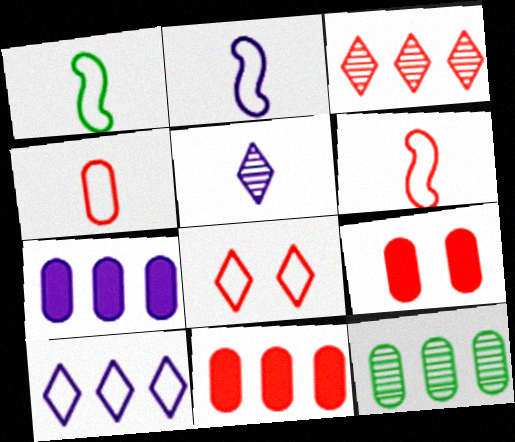[[1, 2, 6], 
[3, 6, 9]]